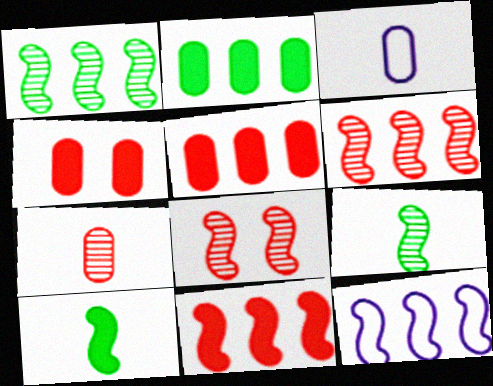[[1, 11, 12], 
[8, 10, 12]]